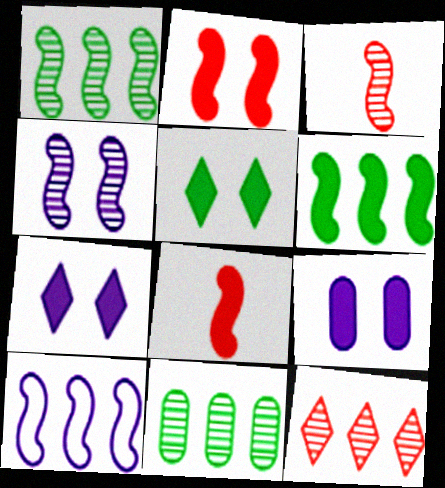[[1, 3, 4], 
[2, 5, 9]]